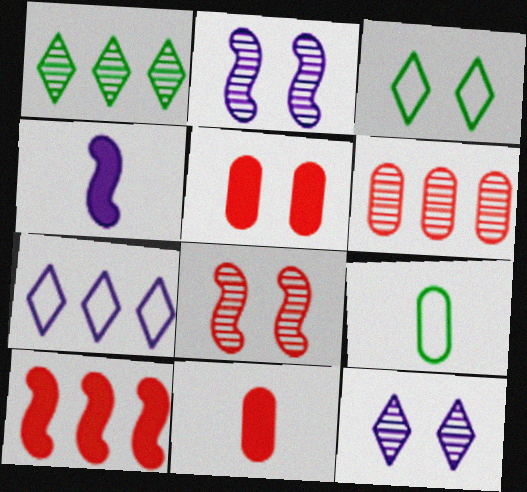[[2, 3, 5], 
[3, 4, 6], 
[9, 10, 12]]